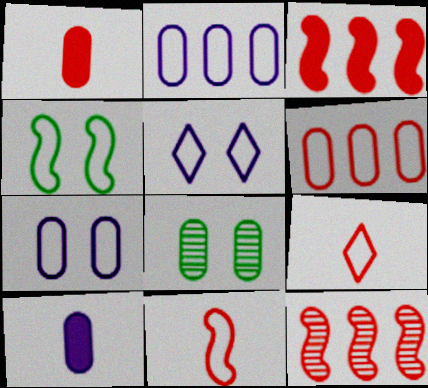[[1, 2, 8], 
[2, 4, 9], 
[6, 8, 10]]